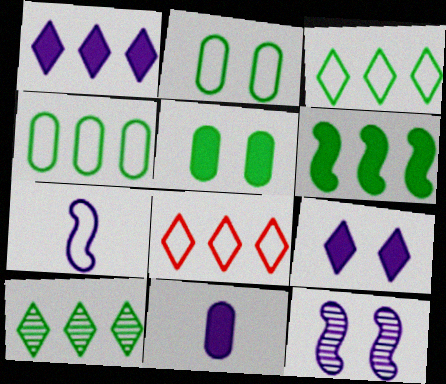[[1, 8, 10], 
[2, 7, 8], 
[4, 6, 10]]